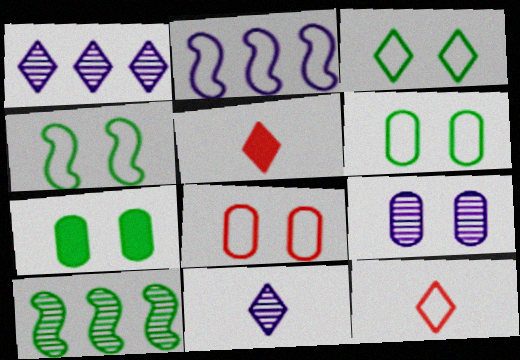[[1, 3, 5], 
[2, 6, 12], 
[3, 4, 6], 
[7, 8, 9]]